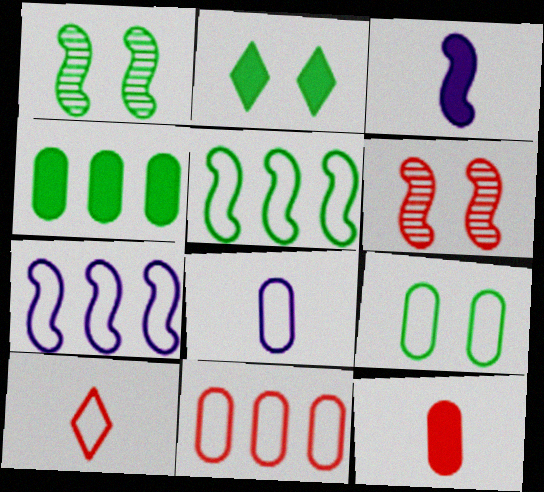[[1, 2, 9], 
[3, 5, 6], 
[7, 9, 10], 
[8, 9, 11]]